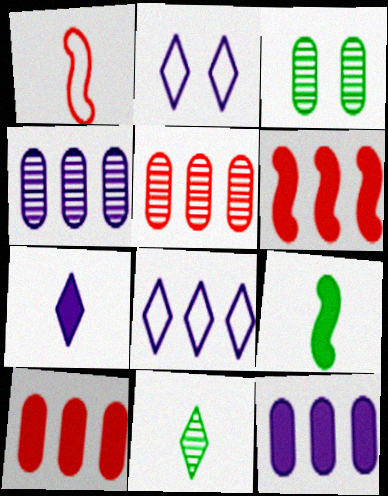[[2, 5, 9]]